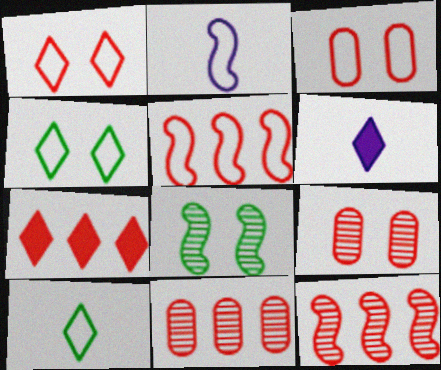[[5, 7, 11]]